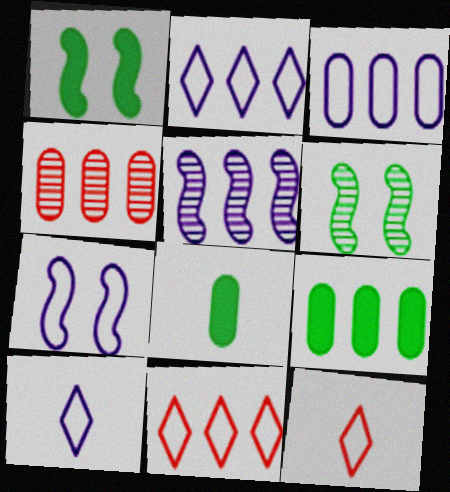[[1, 4, 10], 
[3, 4, 9], 
[3, 7, 10], 
[5, 9, 11]]